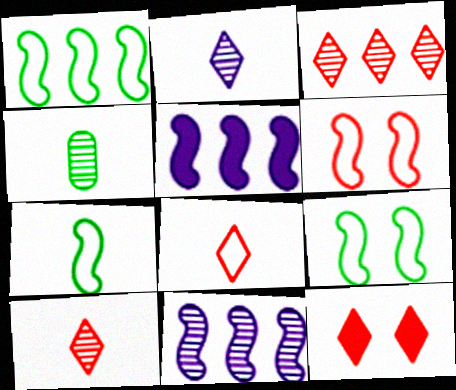[[1, 7, 9], 
[3, 8, 12]]